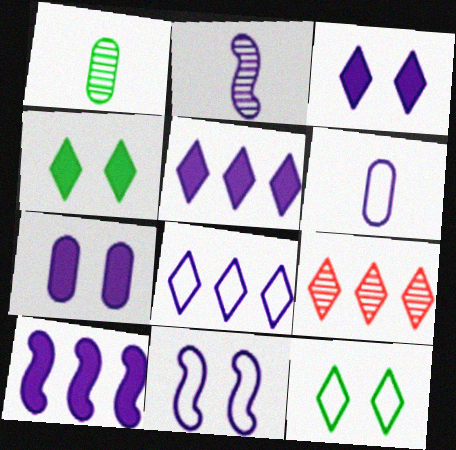[[2, 7, 8], 
[2, 10, 11], 
[6, 8, 11]]